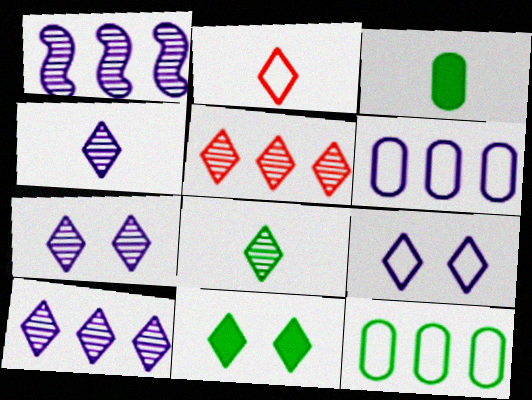[[2, 10, 11], 
[4, 7, 10], 
[5, 7, 8]]